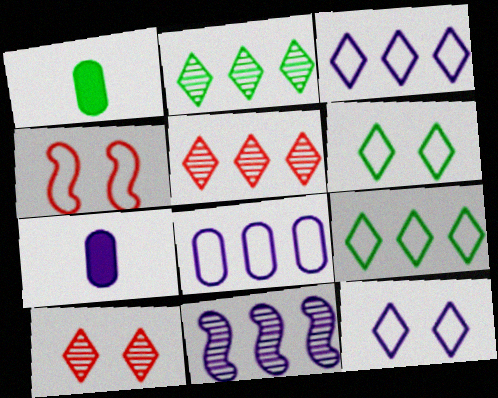[[2, 4, 7], 
[7, 11, 12]]